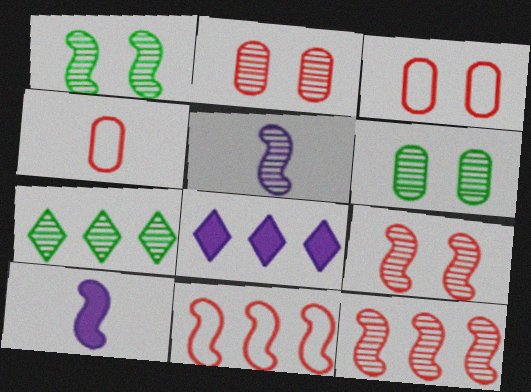[[1, 4, 8], 
[1, 5, 12], 
[1, 10, 11], 
[2, 5, 7], 
[3, 7, 10]]